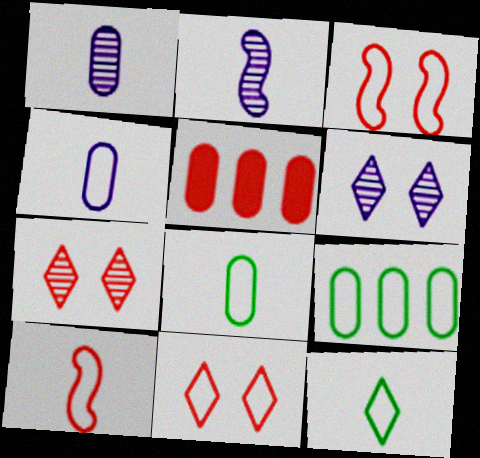[[4, 10, 12], 
[5, 7, 10]]